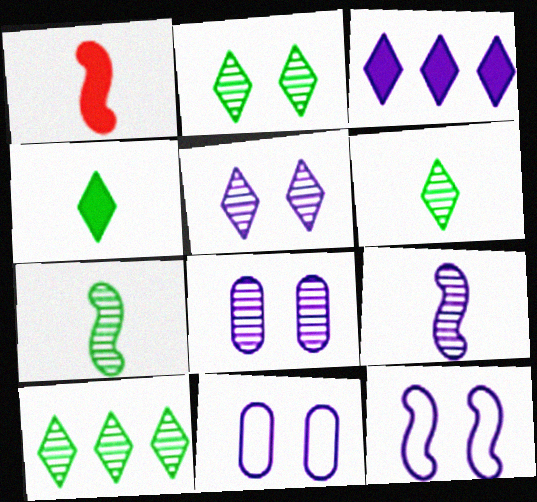[[1, 10, 11], 
[2, 6, 10], 
[3, 9, 11]]